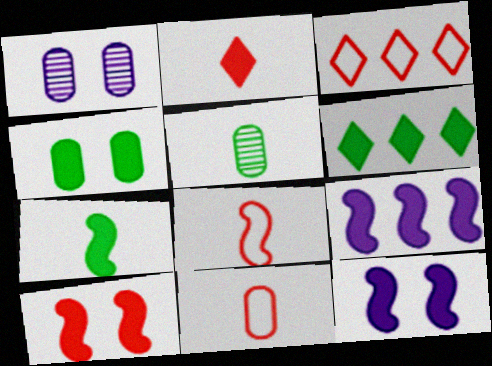[[1, 3, 7], 
[1, 6, 8], 
[2, 4, 9], 
[3, 5, 12], 
[4, 6, 7], 
[7, 9, 10]]